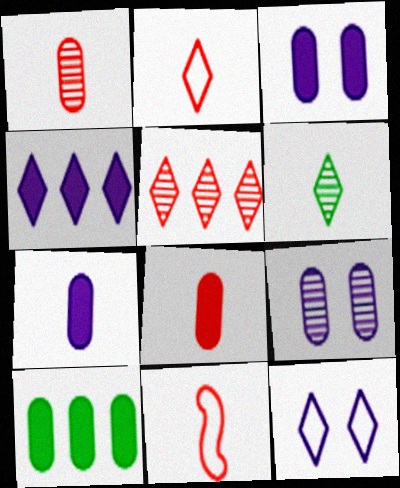[[3, 8, 10], 
[6, 7, 11]]